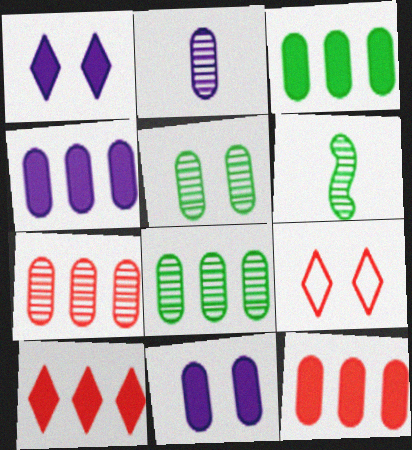[[2, 5, 7], 
[3, 4, 12], 
[4, 6, 9]]